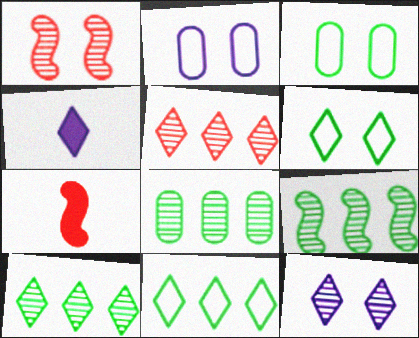[[2, 7, 10], 
[4, 5, 6], 
[8, 9, 10]]